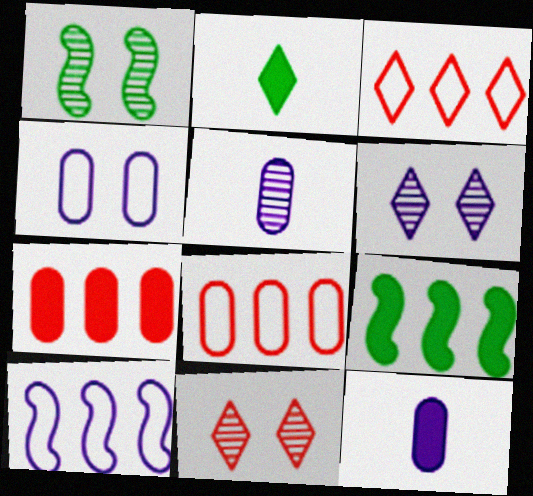[[1, 3, 12], 
[2, 3, 6], 
[6, 10, 12]]